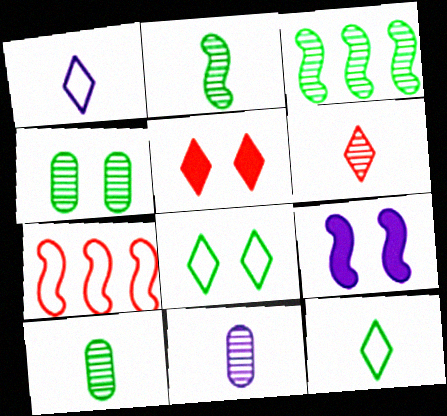[[2, 6, 11], 
[2, 7, 9]]